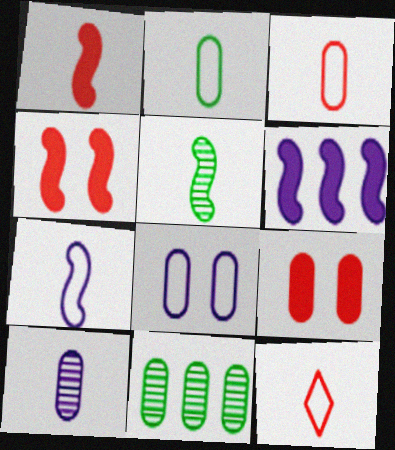[[1, 5, 7], 
[2, 7, 12]]